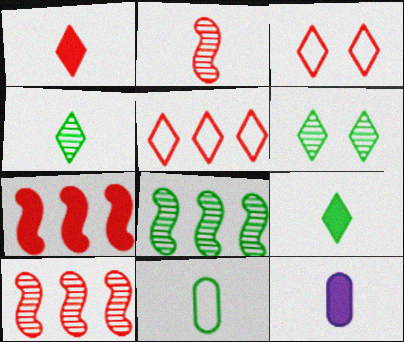[[3, 8, 12]]